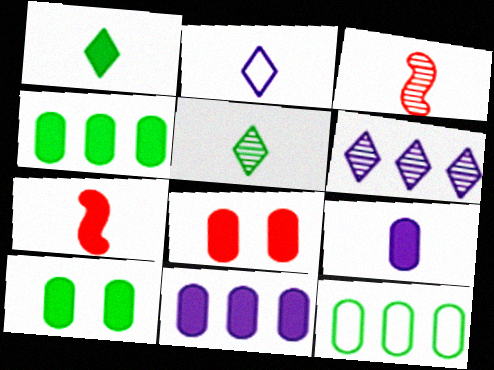[[1, 7, 9], 
[4, 8, 9]]